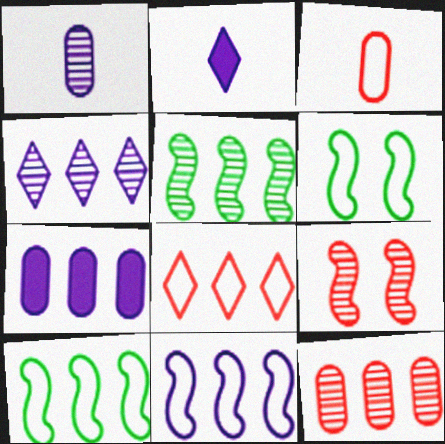[[2, 6, 12], 
[4, 5, 12], 
[4, 7, 11], 
[5, 7, 8]]